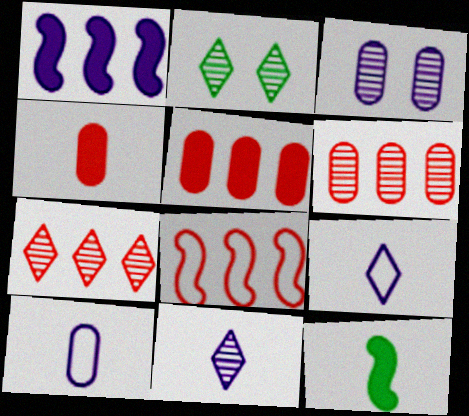[[1, 3, 9], 
[2, 7, 11], 
[5, 7, 8]]